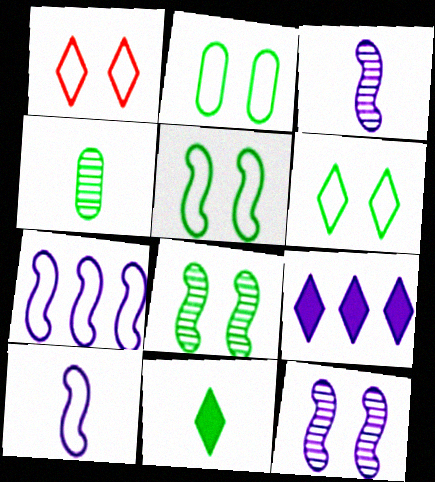[[2, 5, 6]]